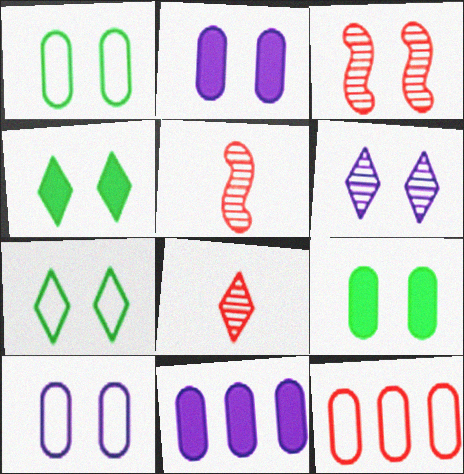[[2, 3, 7], 
[3, 4, 10], 
[5, 7, 11]]